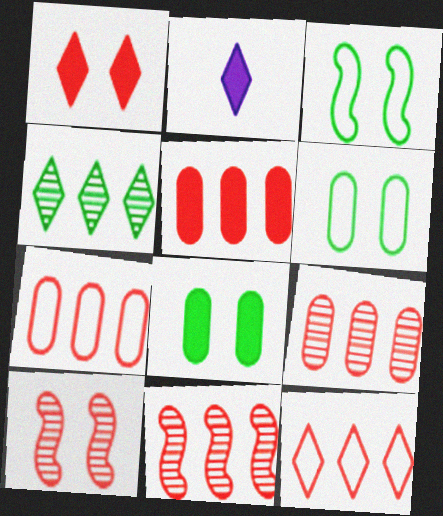[[2, 3, 9], 
[2, 6, 11], 
[5, 7, 9], 
[5, 11, 12]]